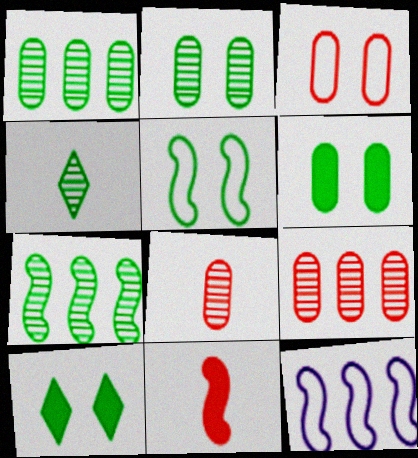[[2, 4, 7], 
[2, 5, 10], 
[8, 10, 12]]